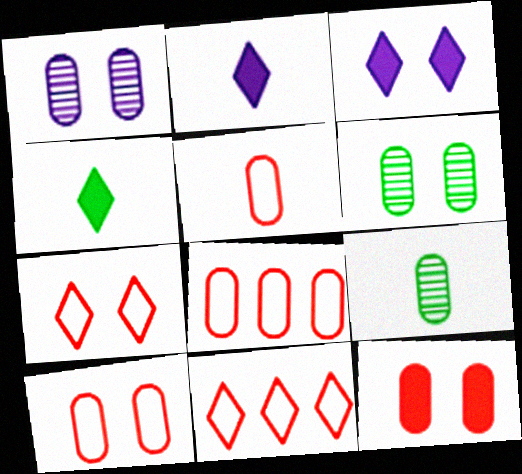[[5, 8, 10]]